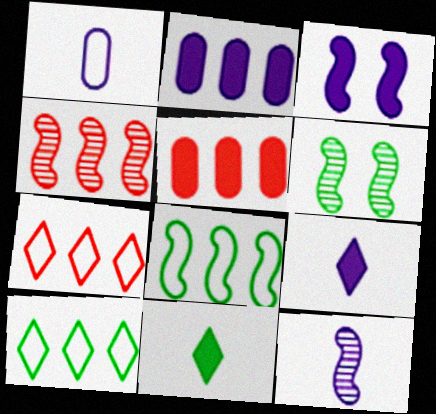[[1, 9, 12], 
[2, 3, 9], 
[2, 4, 10], 
[3, 5, 11], 
[4, 5, 7], 
[4, 6, 12]]